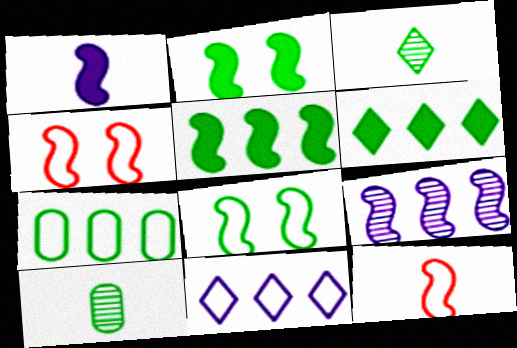[[2, 3, 7], 
[2, 9, 12], 
[6, 8, 10]]